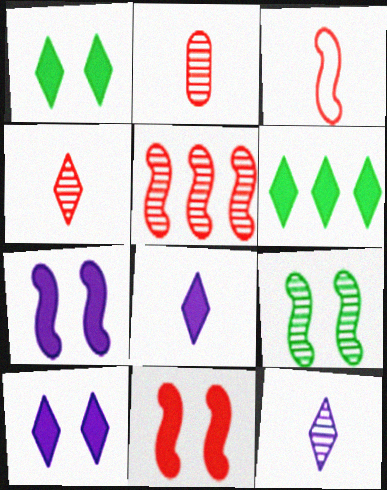[[3, 5, 11]]